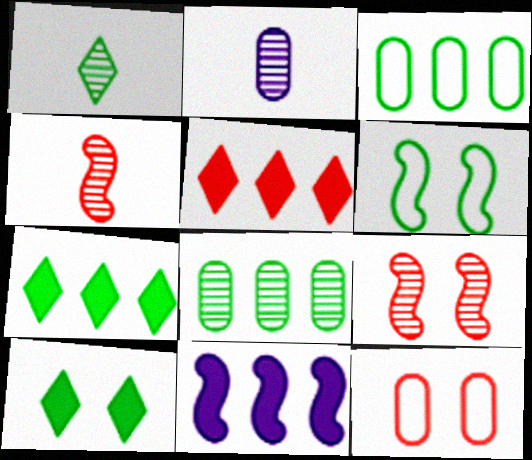[[1, 2, 4], 
[1, 11, 12], 
[2, 5, 6], 
[4, 5, 12], 
[4, 6, 11]]